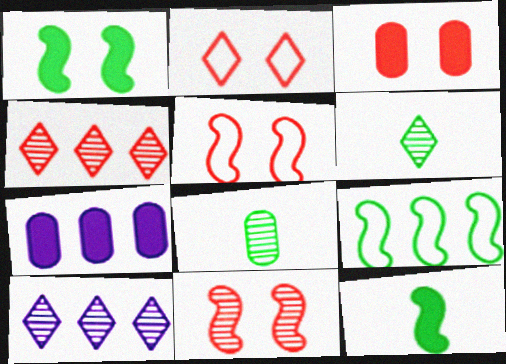[[2, 3, 11], 
[4, 7, 9], 
[5, 6, 7], 
[8, 10, 11]]